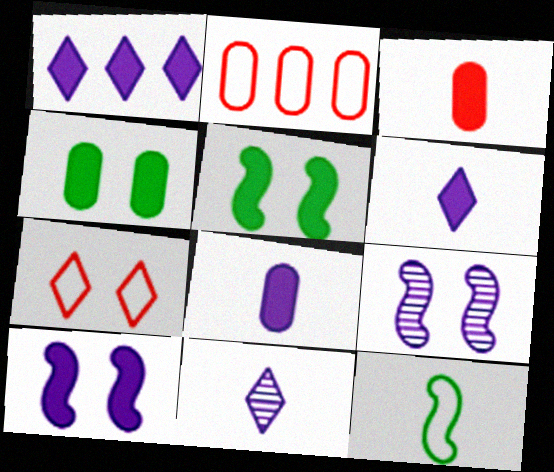[[1, 3, 5], 
[1, 8, 10], 
[2, 5, 11], 
[3, 11, 12], 
[4, 7, 9]]